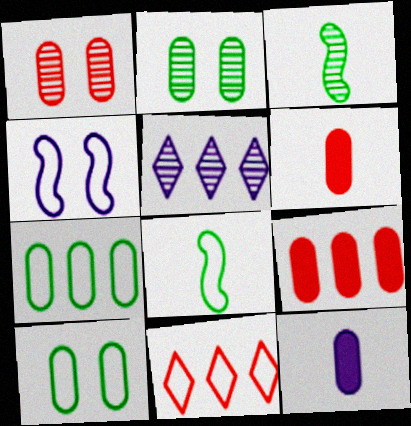[[1, 3, 5], 
[1, 7, 12], 
[4, 5, 12]]